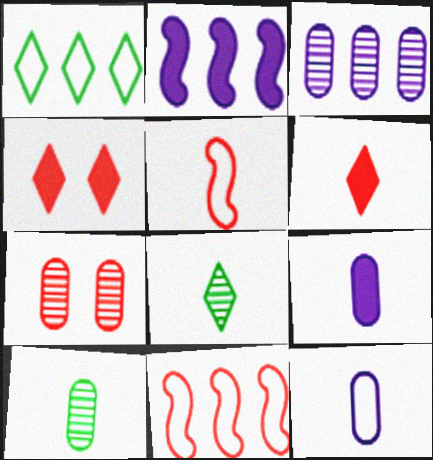[[3, 7, 10], 
[5, 8, 9], 
[6, 7, 11]]